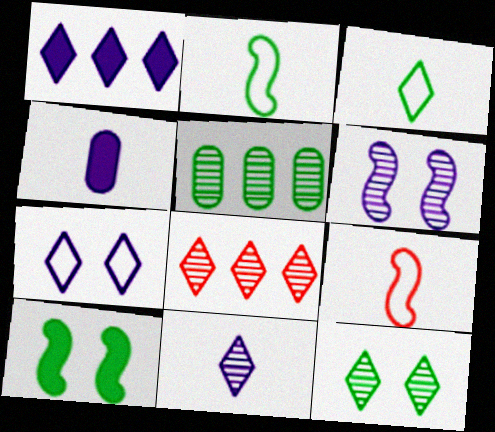[[1, 7, 11], 
[3, 5, 10], 
[8, 11, 12]]